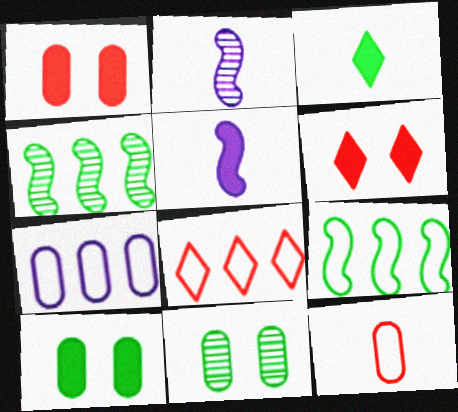[[2, 3, 12], 
[2, 8, 10], 
[3, 9, 11], 
[5, 8, 11], 
[7, 8, 9]]